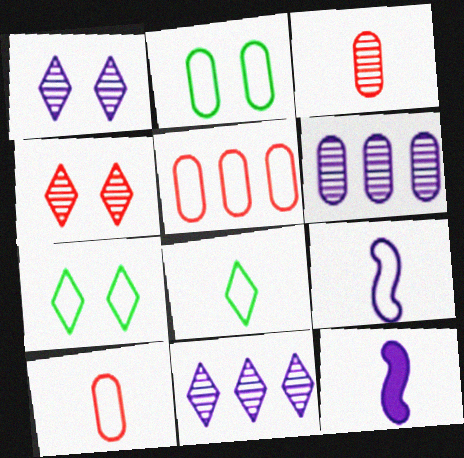[[3, 8, 12], 
[5, 7, 9], 
[8, 9, 10]]